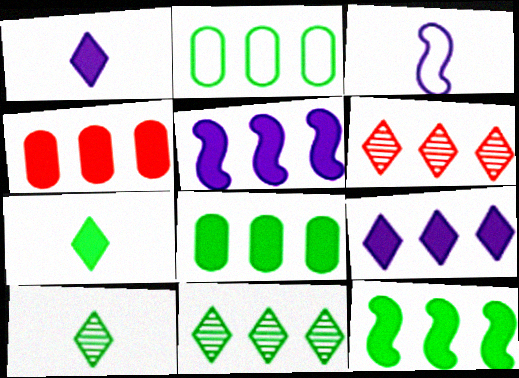[[2, 5, 6], 
[2, 11, 12], 
[4, 9, 12]]